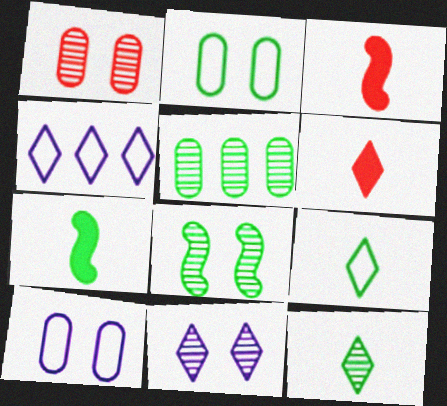[[1, 4, 7], 
[1, 8, 11], 
[5, 8, 12]]